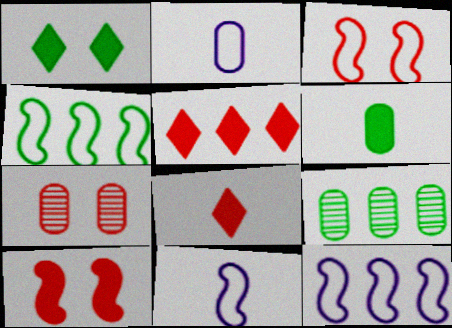[[3, 4, 11], 
[5, 9, 12]]